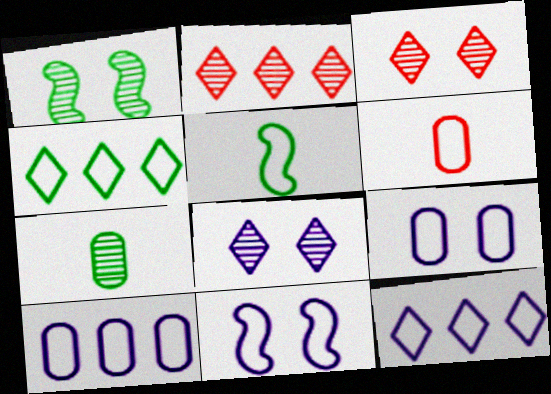[[4, 6, 11]]